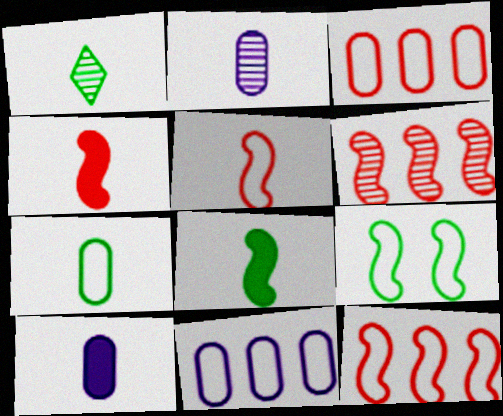[[1, 5, 10], 
[1, 7, 8]]